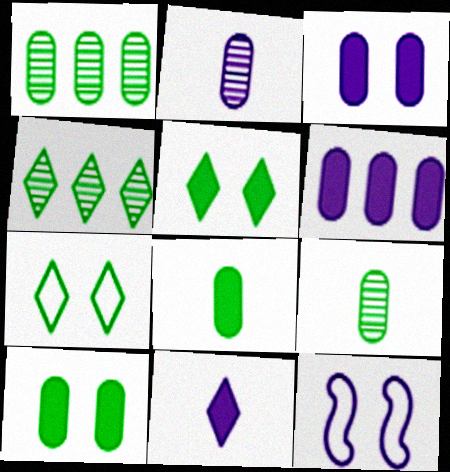[]